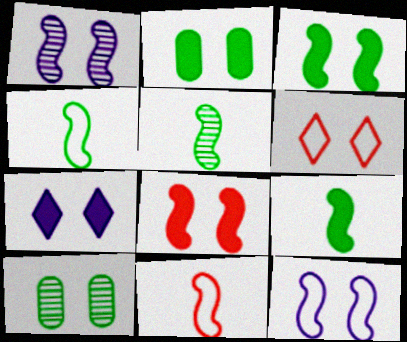[[1, 2, 6], 
[2, 7, 8], 
[4, 5, 9]]